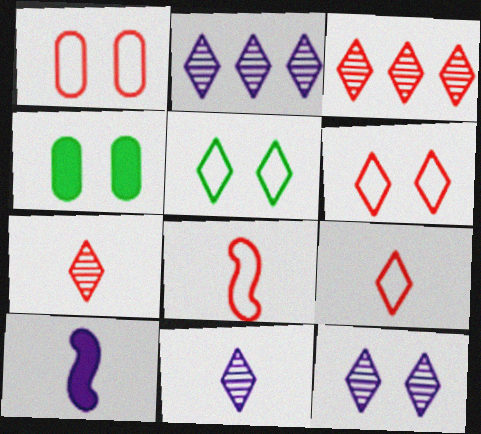[[2, 4, 8], 
[2, 11, 12]]